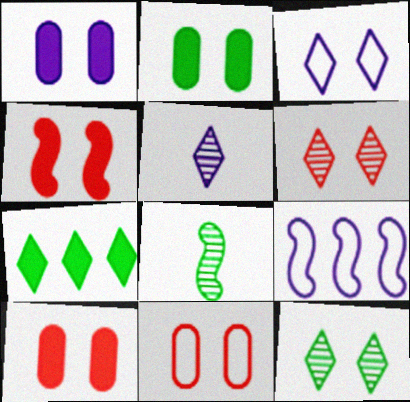[[1, 2, 10], 
[1, 5, 9], 
[4, 6, 11], 
[4, 8, 9]]